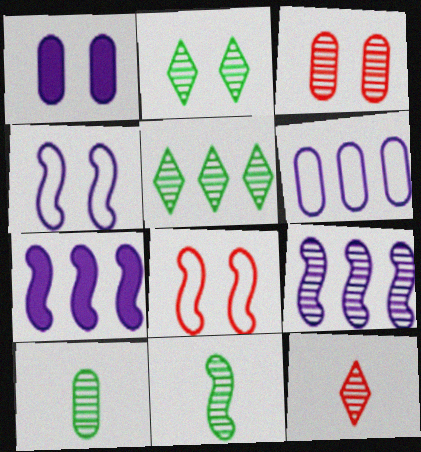[[1, 2, 8], 
[7, 8, 11]]